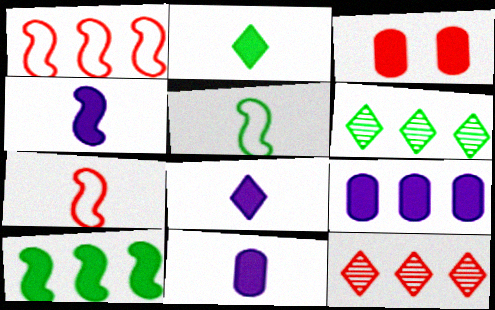[[1, 6, 9], 
[3, 7, 12], 
[3, 8, 10], 
[4, 8, 11]]